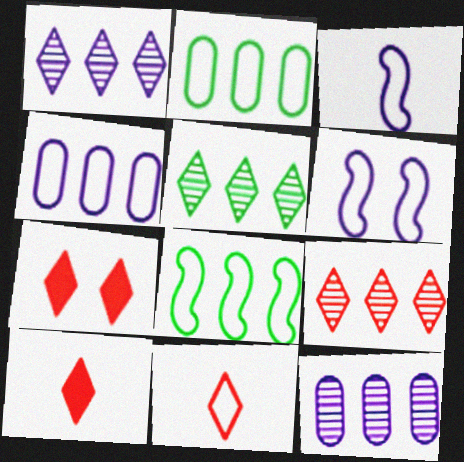[[1, 5, 9], 
[2, 6, 11], 
[7, 9, 11]]